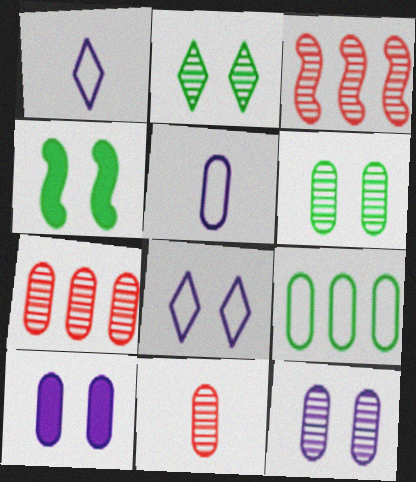[[1, 4, 7], 
[9, 10, 11]]